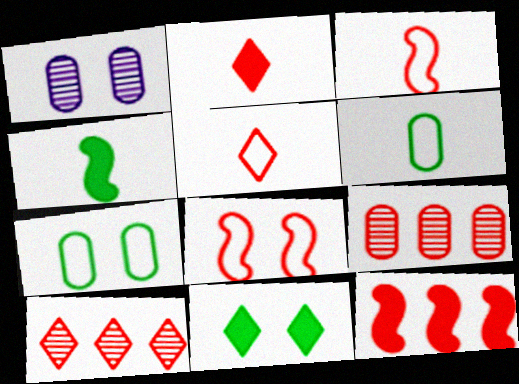[[1, 8, 11], 
[2, 8, 9]]